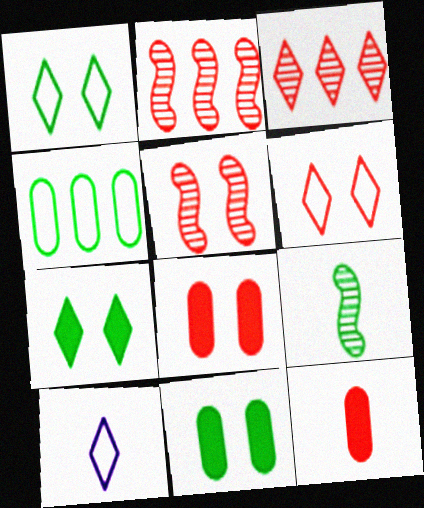[[2, 6, 12], 
[2, 10, 11], 
[3, 7, 10], 
[4, 7, 9], 
[5, 6, 8], 
[9, 10, 12]]